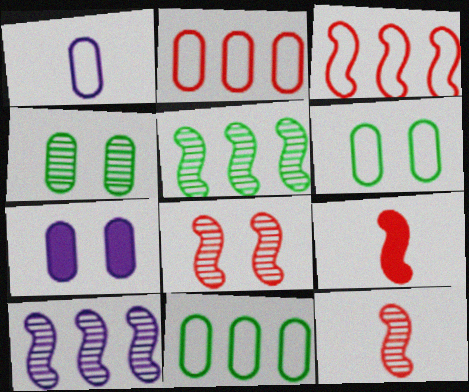[[1, 2, 6], 
[3, 8, 9]]